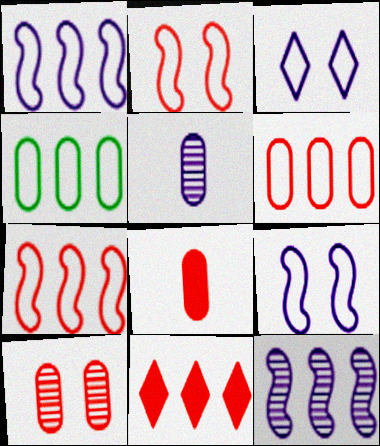[[4, 11, 12], 
[6, 8, 10]]